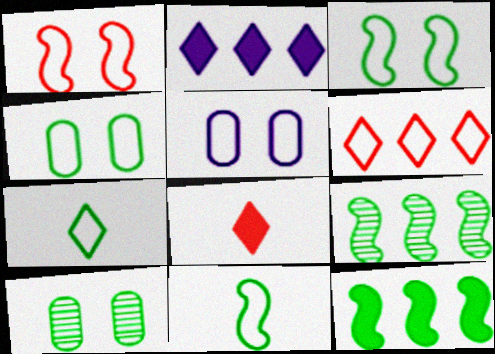[[5, 6, 11], 
[5, 8, 9], 
[7, 10, 12]]